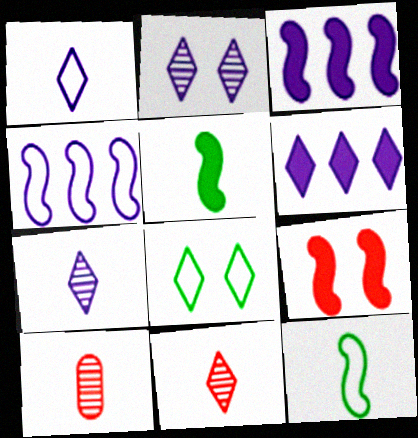[[1, 2, 6], 
[1, 5, 10], 
[3, 5, 9], 
[3, 8, 10], 
[6, 8, 11]]